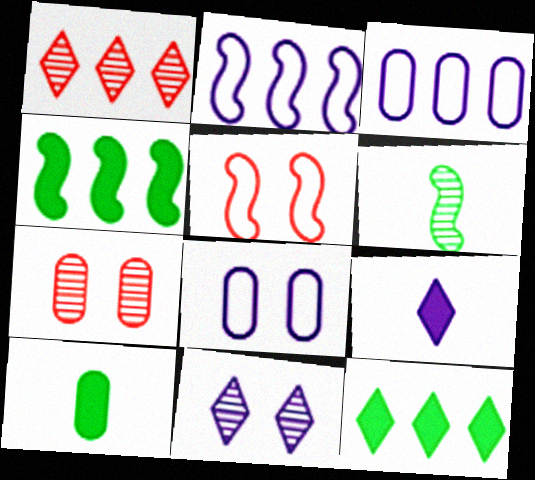[[1, 3, 4], 
[3, 7, 10]]